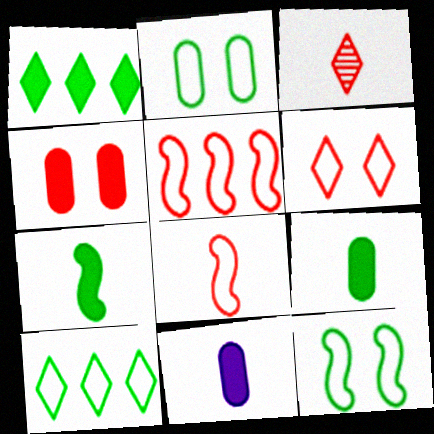[[3, 4, 5]]